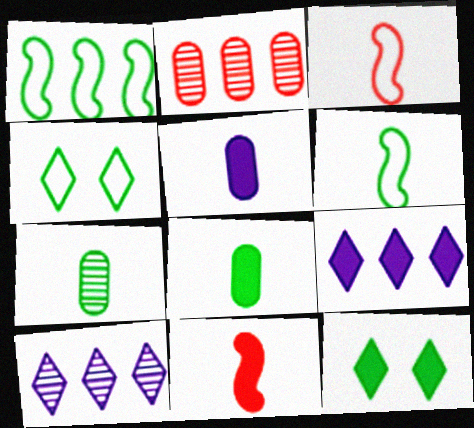[[1, 2, 9], 
[1, 7, 12]]